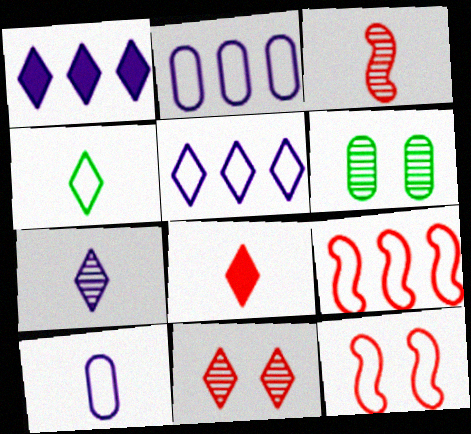[[1, 4, 11], 
[2, 4, 12], 
[4, 7, 8]]